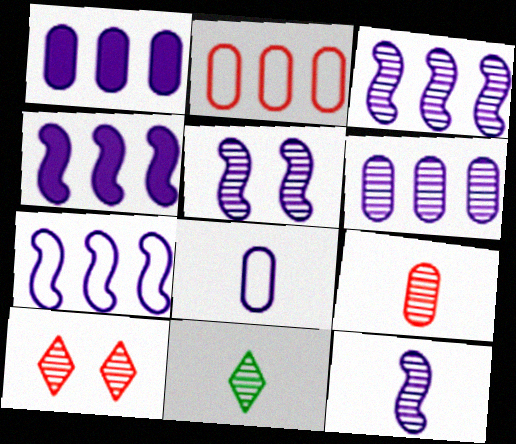[[3, 4, 7], 
[3, 5, 12], 
[9, 11, 12]]